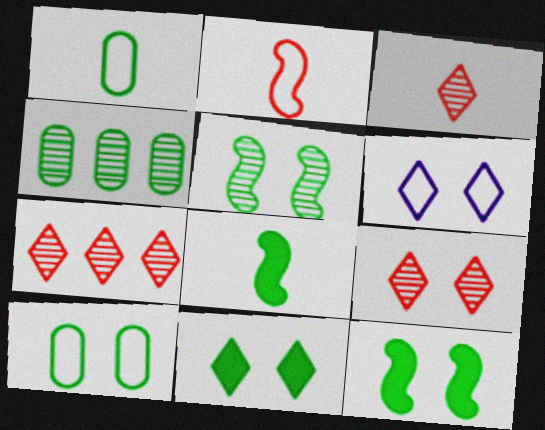[[3, 7, 9], 
[5, 10, 11], 
[6, 9, 11]]